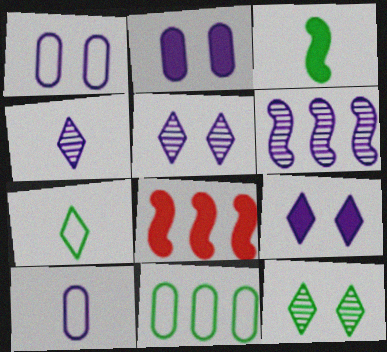[[3, 11, 12], 
[6, 9, 10], 
[8, 10, 12]]